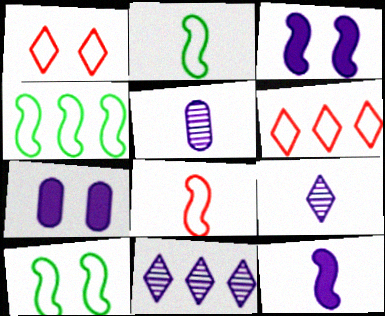[[2, 4, 10]]